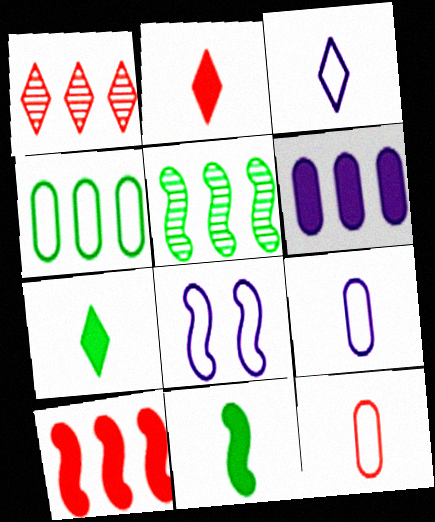[]